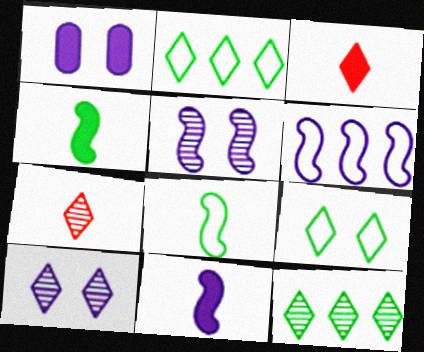[[2, 3, 10], 
[5, 6, 11], 
[7, 10, 12]]